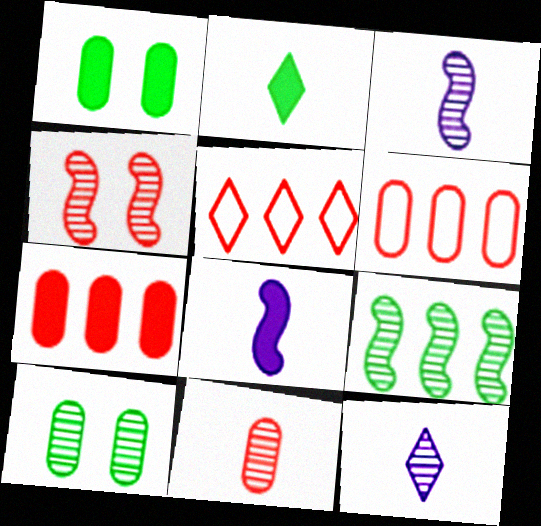[[1, 3, 5], 
[3, 4, 9], 
[5, 8, 10]]